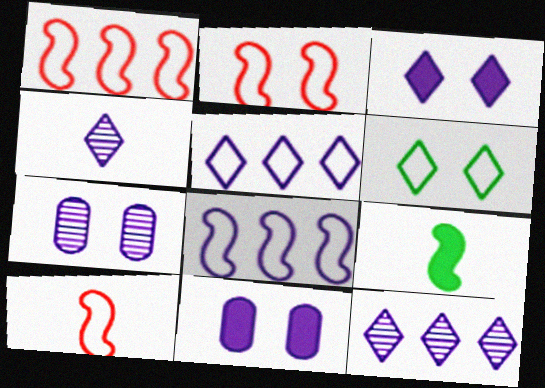[[1, 2, 10], 
[3, 4, 5], 
[4, 8, 11]]